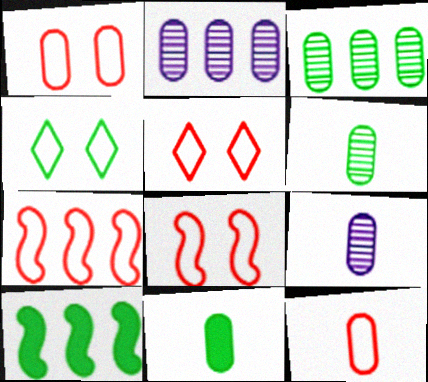[[1, 2, 11], 
[1, 5, 8], 
[4, 6, 10], 
[5, 7, 12], 
[5, 9, 10], 
[9, 11, 12]]